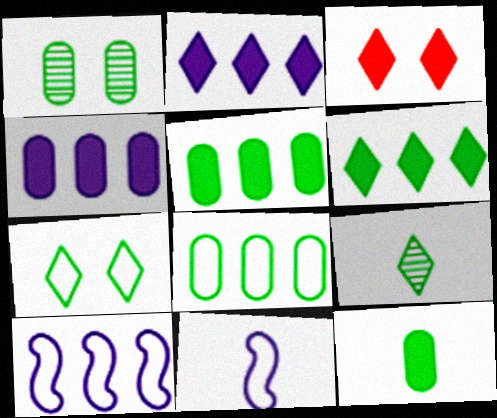[[1, 8, 12], 
[6, 7, 9]]